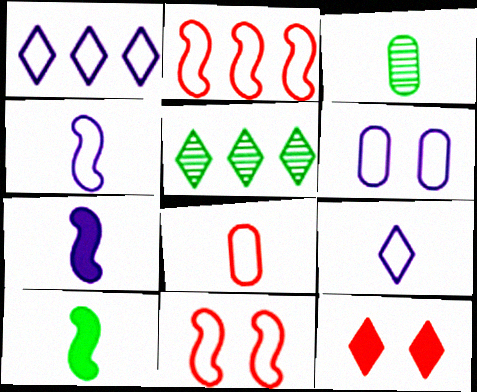[[1, 4, 6], 
[5, 9, 12]]